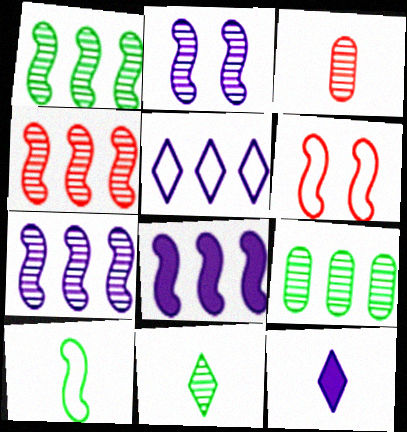[[1, 4, 7], 
[3, 10, 12], 
[6, 9, 12]]